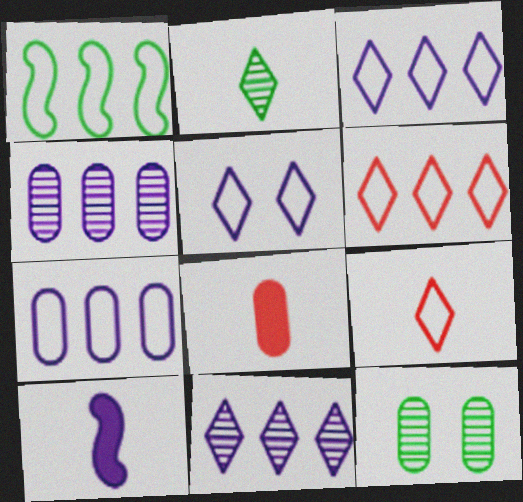[[1, 6, 7], 
[4, 5, 10], 
[6, 10, 12], 
[7, 8, 12]]